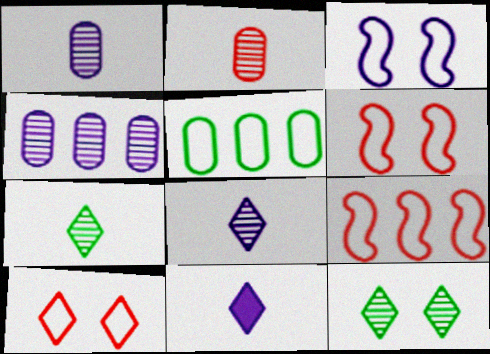[[3, 4, 11]]